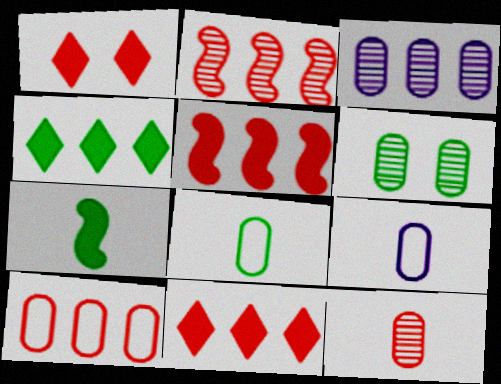[[2, 10, 11], 
[3, 6, 12]]